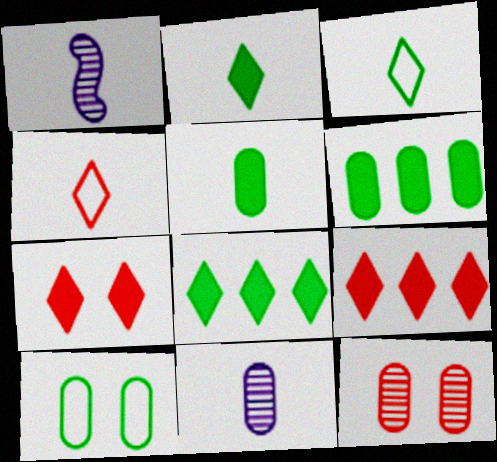[[1, 4, 5], 
[1, 9, 10]]